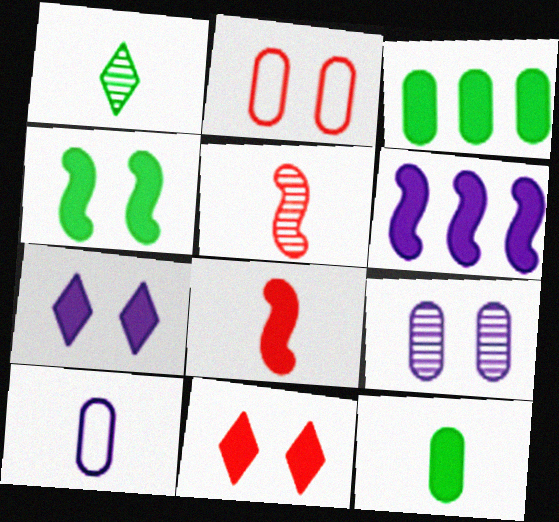[[1, 2, 6], 
[1, 8, 10], 
[3, 7, 8], 
[4, 6, 8], 
[6, 11, 12]]